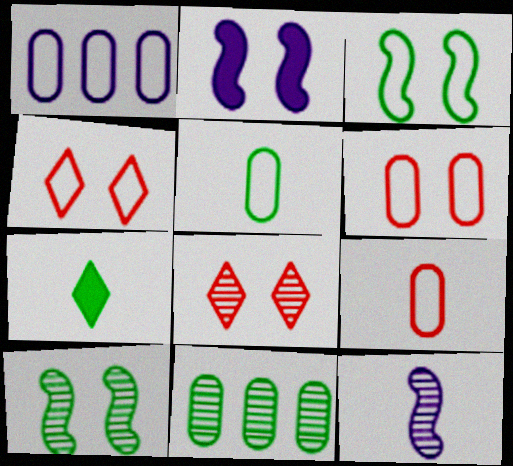[[1, 5, 6], 
[3, 7, 11], 
[7, 9, 12], 
[8, 11, 12]]